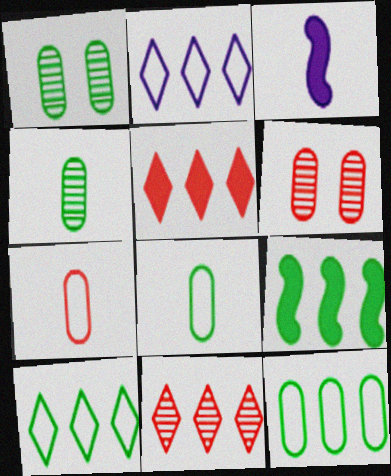[[3, 6, 10]]